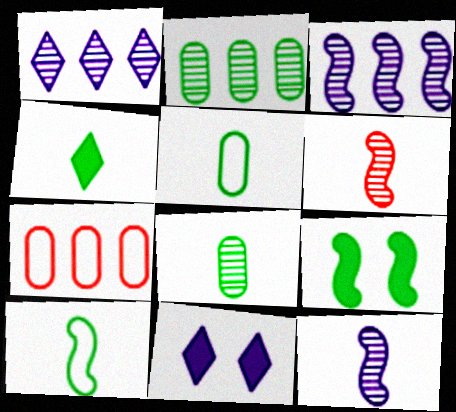[[4, 8, 10]]